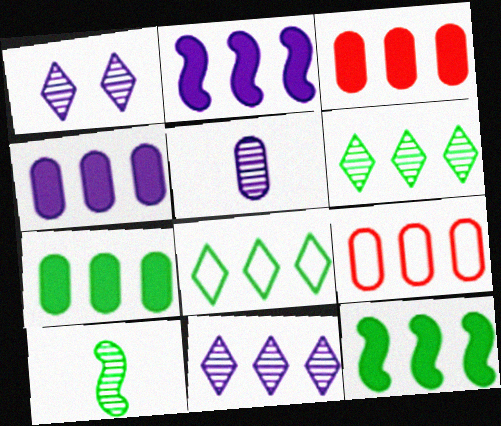[[2, 6, 9], 
[3, 4, 7], 
[9, 11, 12]]